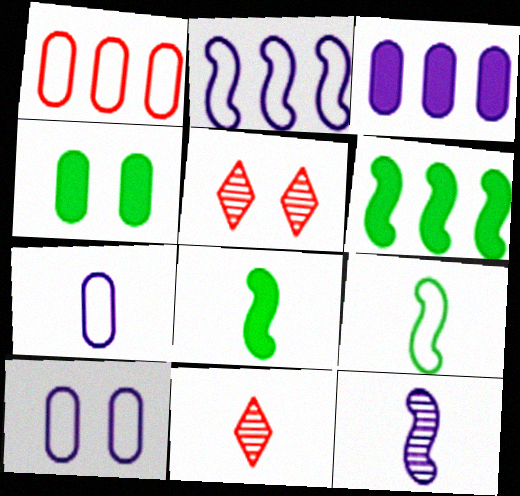[[2, 4, 11], 
[3, 5, 9], 
[5, 6, 7], 
[6, 10, 11], 
[7, 8, 11]]